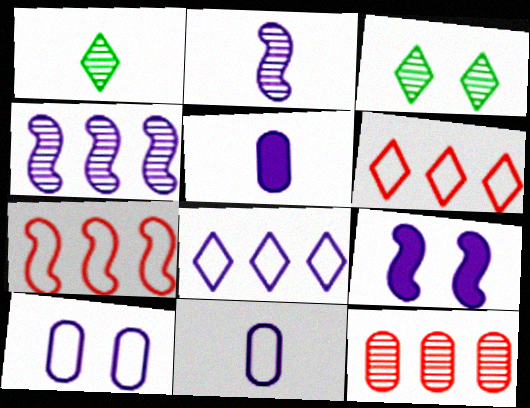[[2, 3, 12], 
[3, 5, 7]]